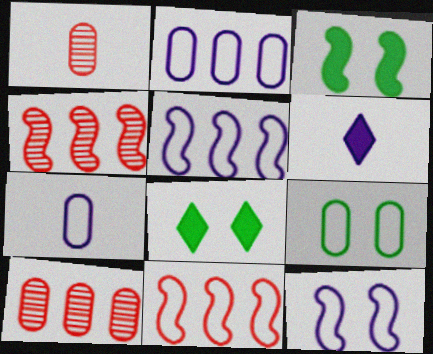[[1, 5, 8], 
[4, 6, 9], 
[4, 7, 8]]